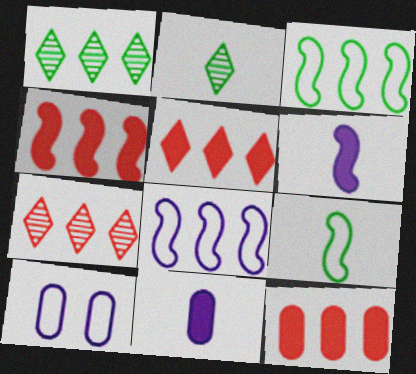[[1, 8, 12], 
[2, 4, 10], 
[4, 5, 12]]